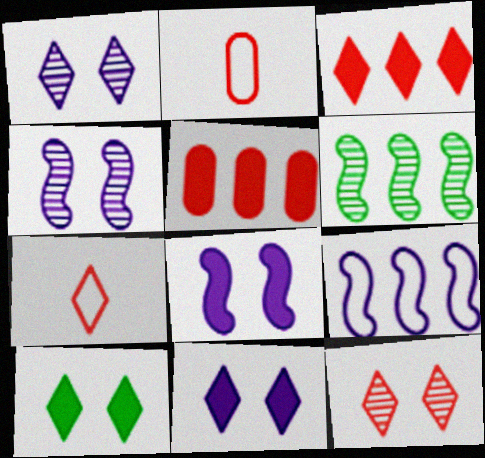[[2, 6, 11], 
[3, 7, 12]]